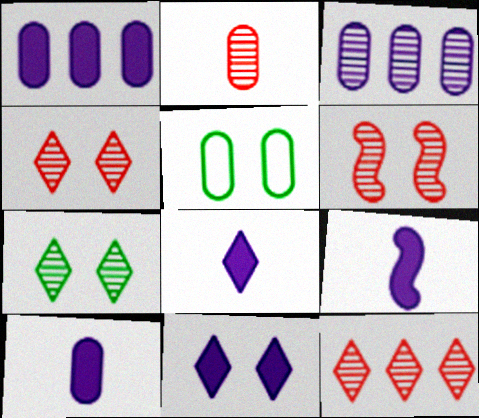[[1, 2, 5], 
[1, 9, 11], 
[2, 6, 12], 
[5, 6, 11], 
[5, 9, 12], 
[8, 9, 10]]